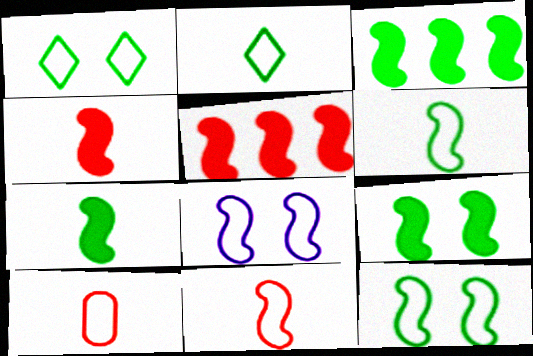[[3, 7, 9]]